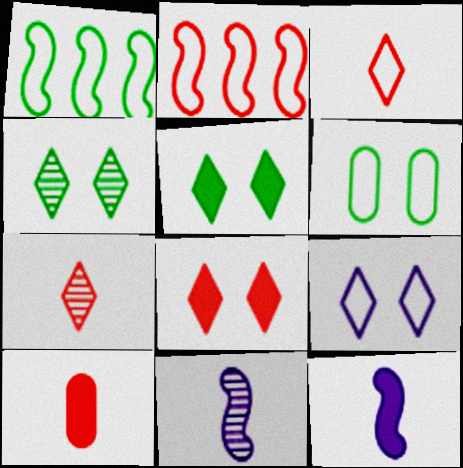[[4, 8, 9]]